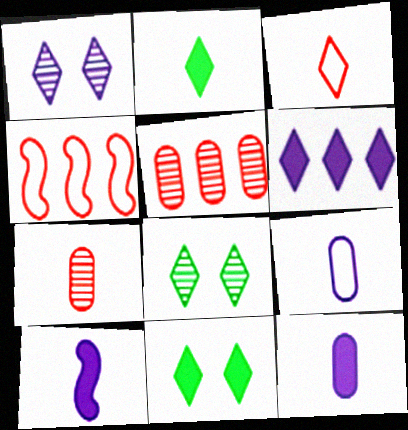[[3, 6, 8], 
[4, 8, 12]]